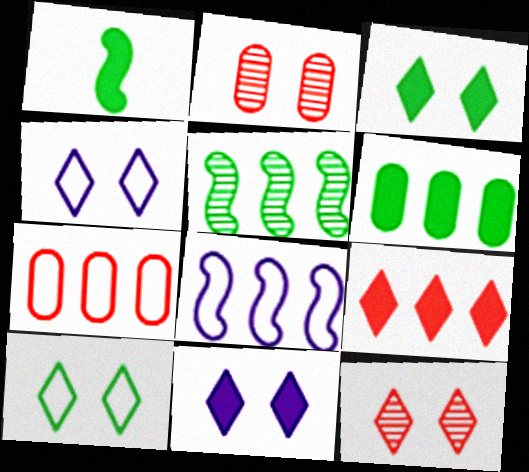[[1, 3, 6], 
[3, 4, 12], 
[10, 11, 12]]